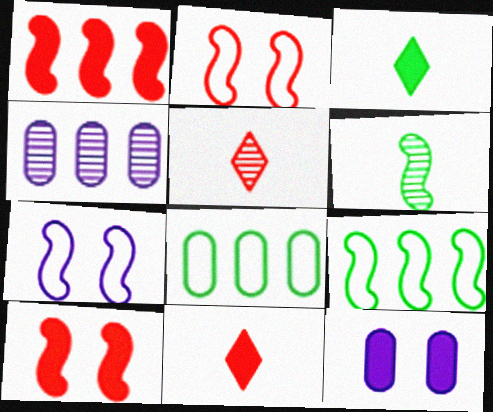[[1, 3, 12], 
[1, 6, 7], 
[2, 3, 4], 
[5, 9, 12]]